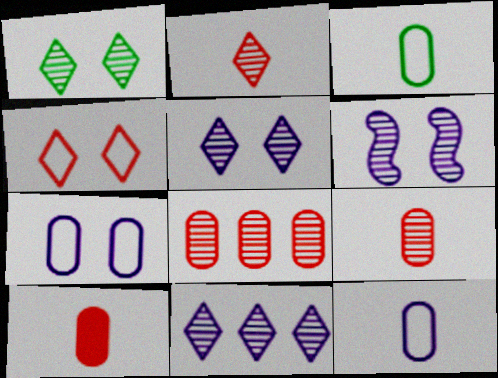[[1, 2, 11]]